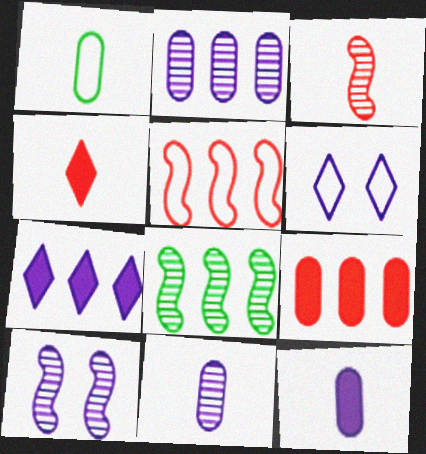[[1, 5, 6], 
[3, 8, 10]]